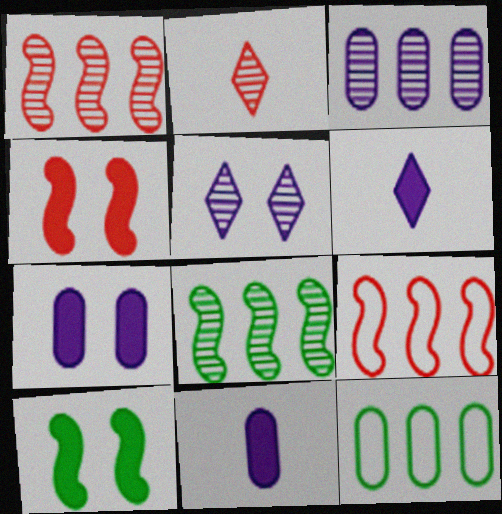[]